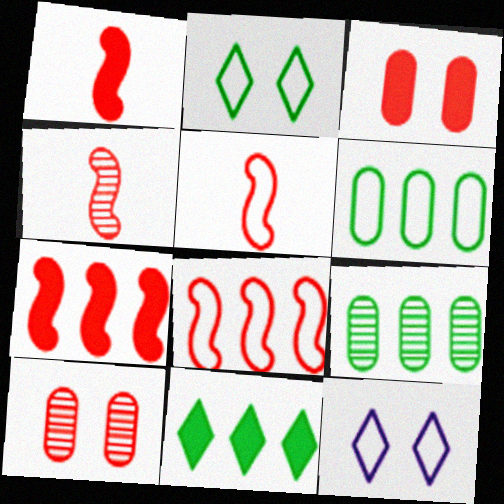[[1, 4, 5], 
[1, 9, 12], 
[5, 6, 12]]